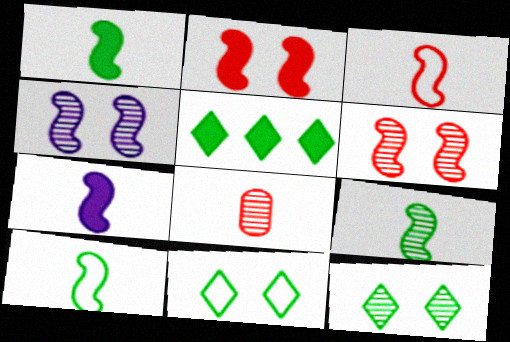[[1, 9, 10], 
[3, 7, 9]]